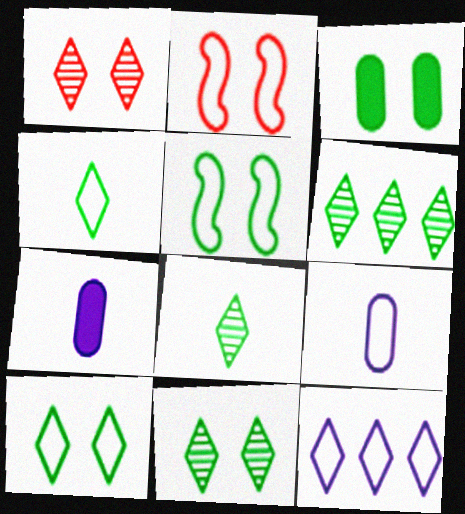[[2, 6, 7], 
[3, 5, 11], 
[6, 8, 11]]